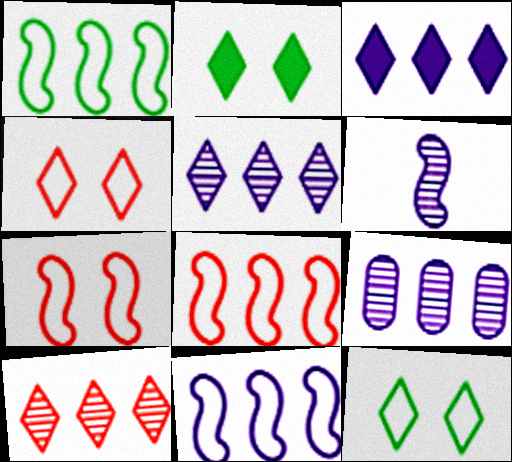[[1, 8, 11], 
[3, 9, 11]]